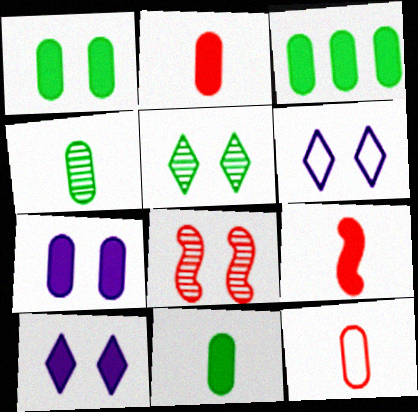[[1, 3, 11], 
[1, 6, 8], 
[2, 3, 7], 
[3, 9, 10]]